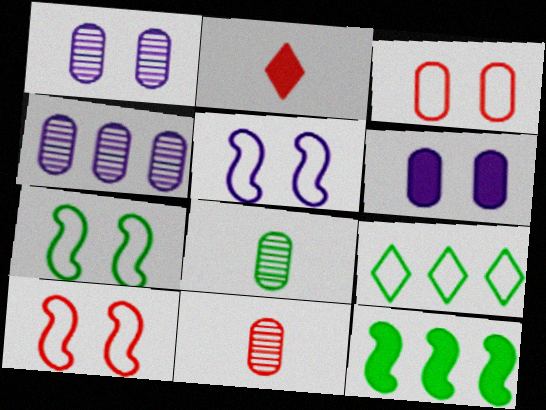[[2, 4, 7], 
[2, 6, 12], 
[5, 7, 10]]